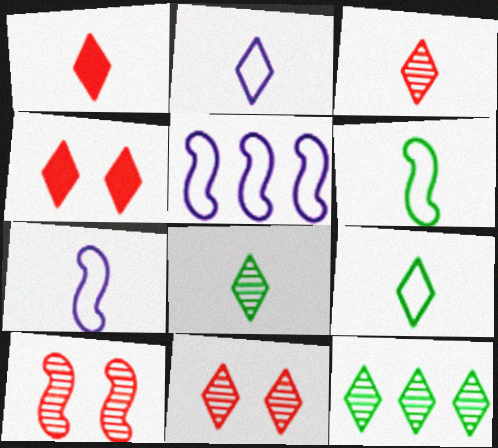[[1, 2, 8], 
[2, 4, 12]]